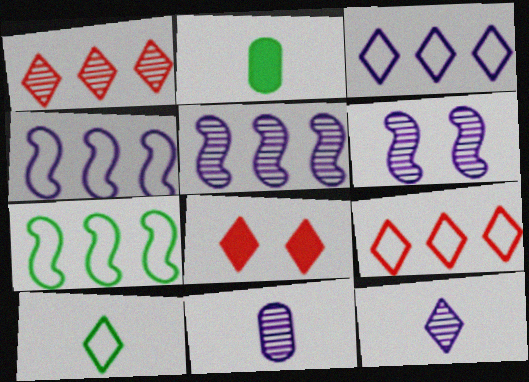[[2, 6, 9], 
[7, 8, 11]]